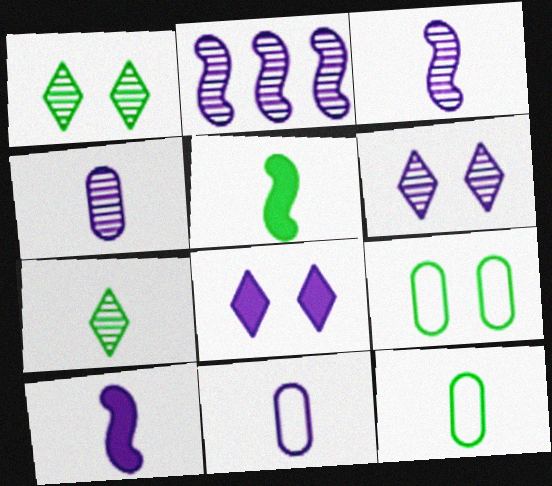[[2, 4, 6], 
[2, 8, 11], 
[5, 7, 12]]